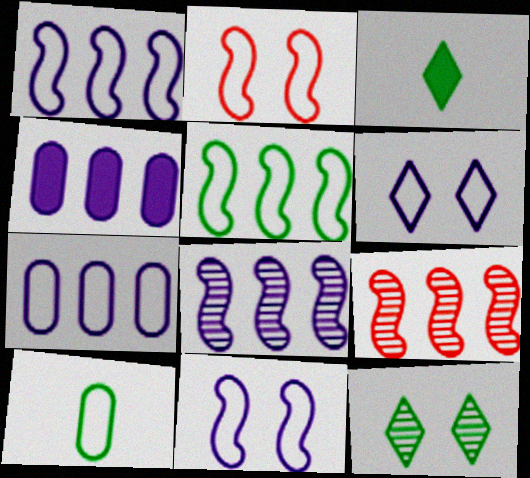[]